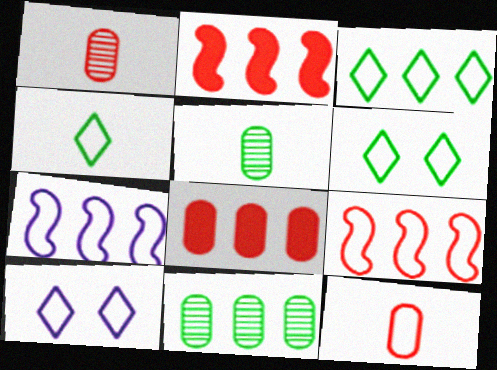[[2, 5, 10], 
[3, 4, 6], 
[6, 7, 12]]